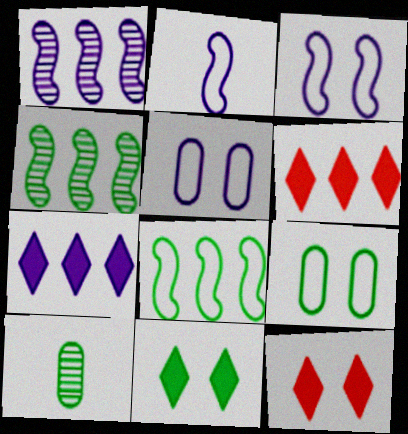[[3, 6, 10], 
[8, 10, 11]]